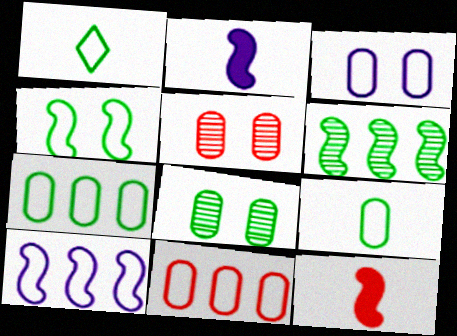[[1, 4, 7], 
[3, 9, 11]]